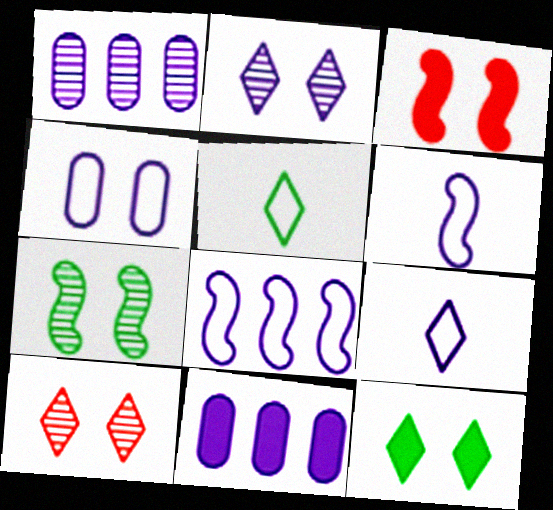[[1, 3, 5], 
[2, 6, 11], 
[4, 8, 9]]